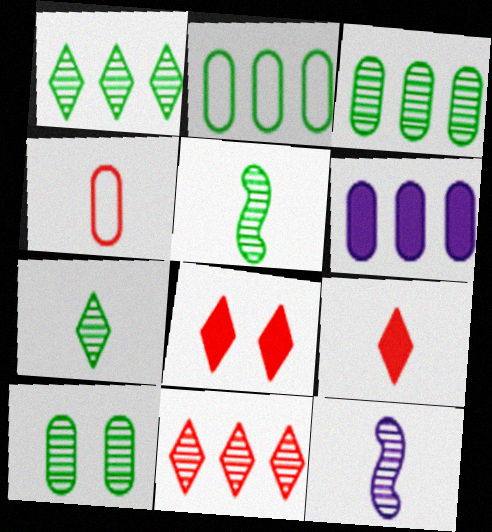[[1, 5, 10], 
[2, 8, 12], 
[4, 6, 10], 
[10, 11, 12]]